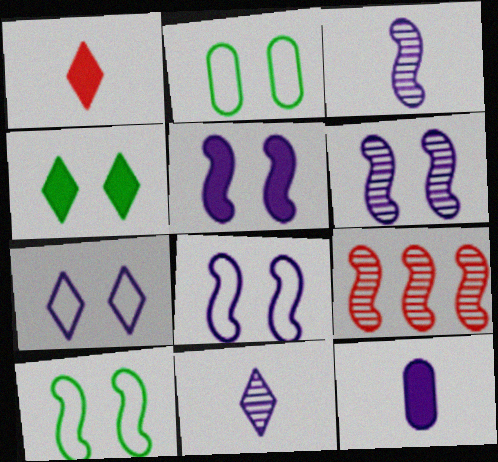[[5, 6, 8]]